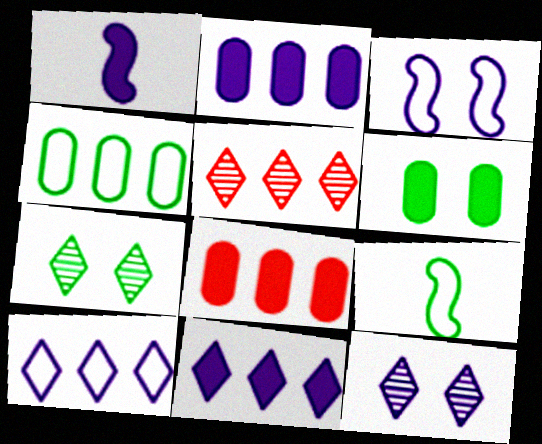[[8, 9, 12]]